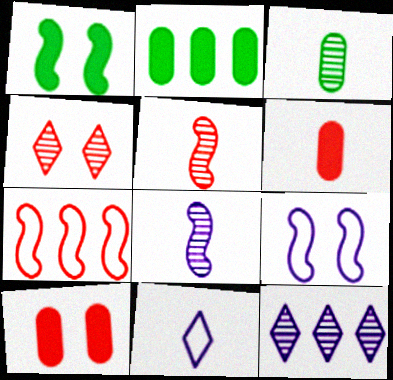[[1, 7, 8], 
[2, 7, 12], 
[4, 6, 7]]